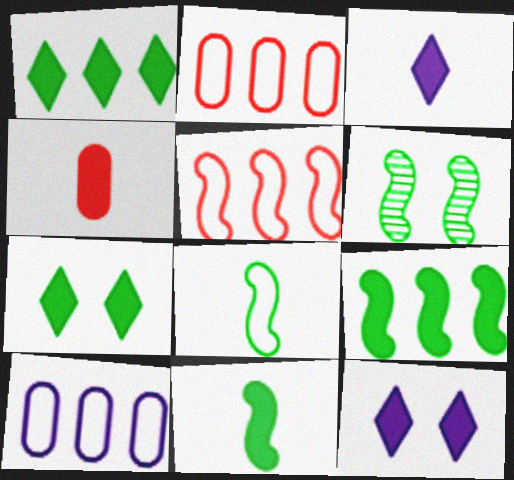[[2, 3, 6], 
[3, 4, 11], 
[4, 9, 12], 
[6, 8, 9]]